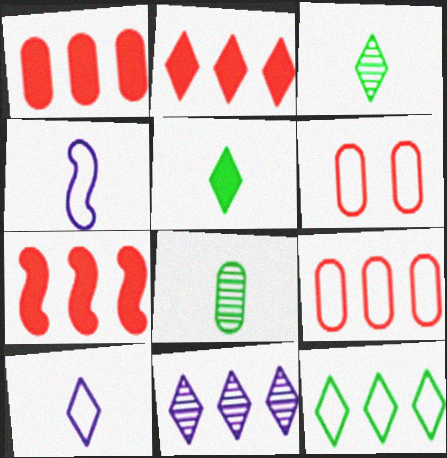[[1, 2, 7], 
[2, 11, 12], 
[4, 6, 12]]